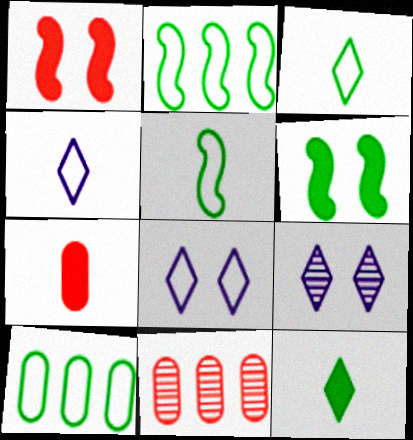[[2, 7, 9], 
[4, 6, 11]]